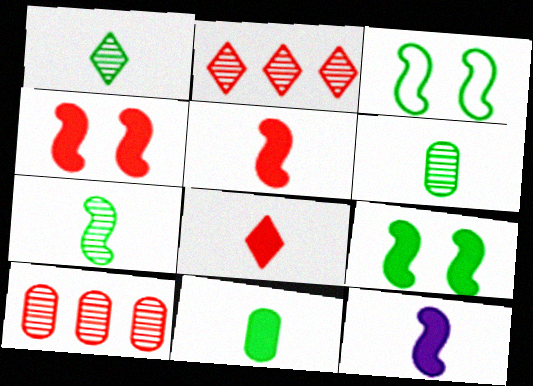[[1, 6, 7], 
[8, 11, 12]]